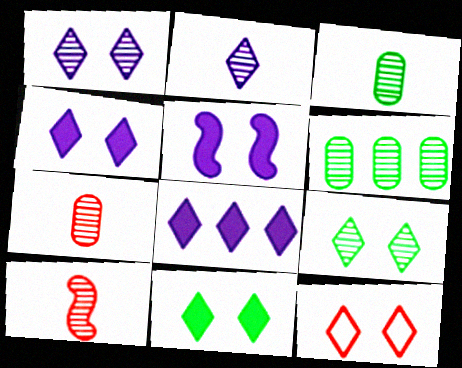[[1, 6, 10], 
[1, 11, 12], 
[2, 3, 10], 
[4, 9, 12]]